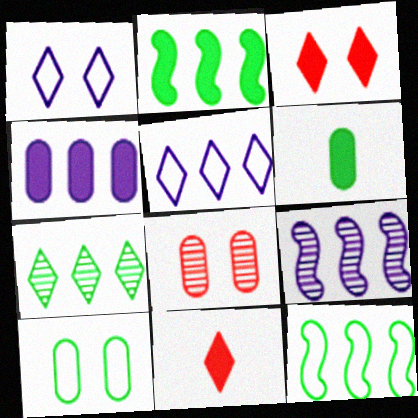[[1, 7, 11], 
[4, 5, 9], 
[9, 10, 11]]